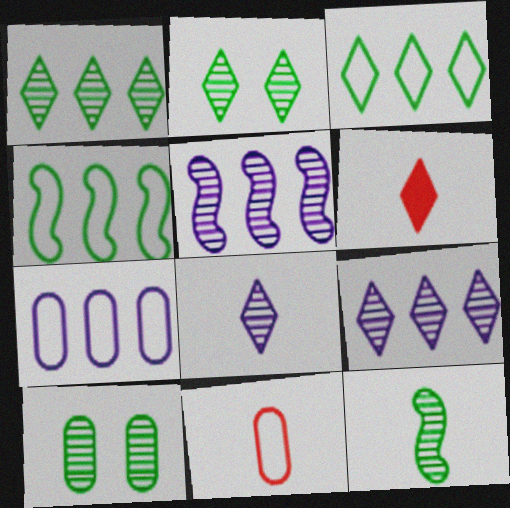[[1, 10, 12]]